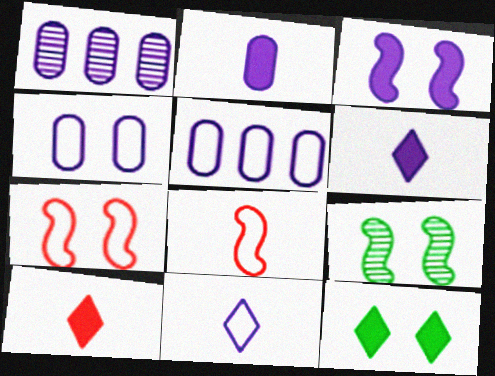[[1, 2, 4], 
[1, 3, 11], 
[1, 8, 12], 
[3, 7, 9], 
[5, 9, 10]]